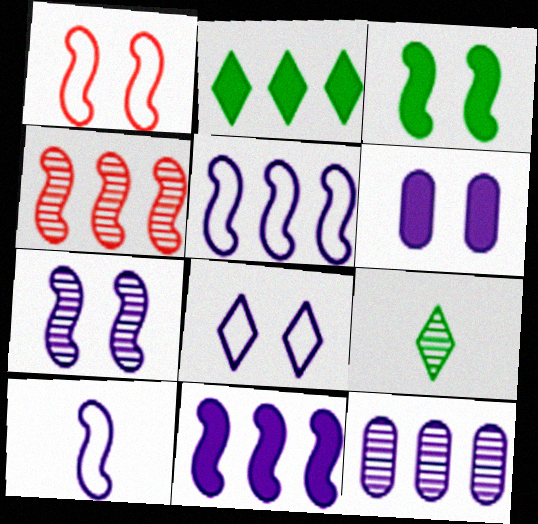[[1, 3, 7], 
[3, 4, 10], 
[6, 7, 8], 
[7, 10, 11]]